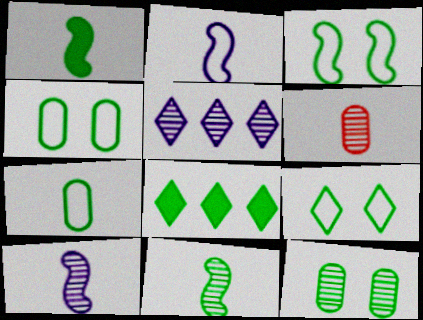[[3, 4, 9], 
[4, 8, 11]]